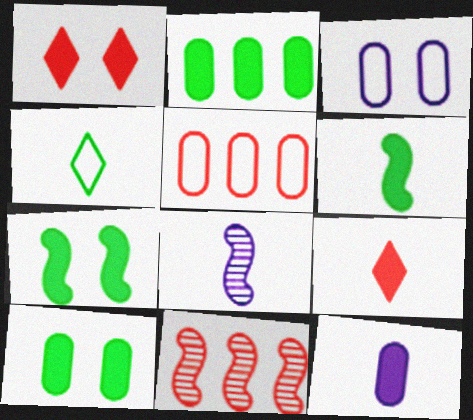[[6, 9, 12]]